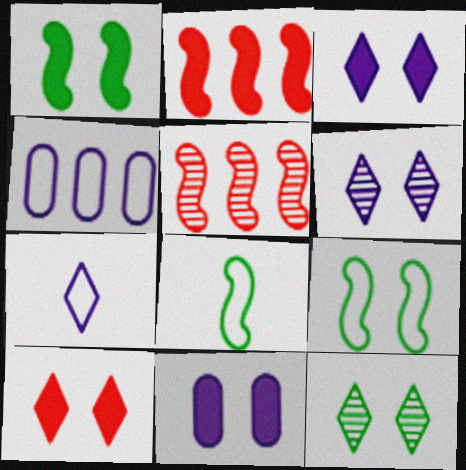[[1, 10, 11]]